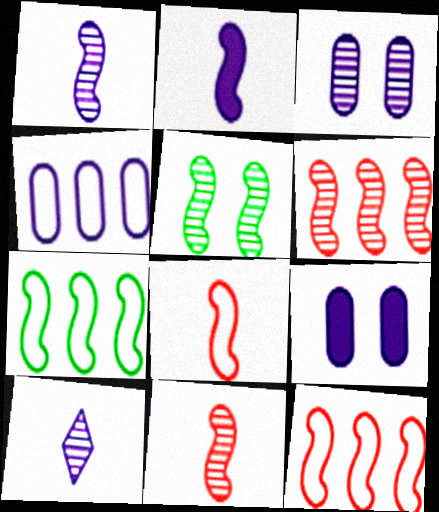[[1, 5, 6], 
[2, 5, 12]]